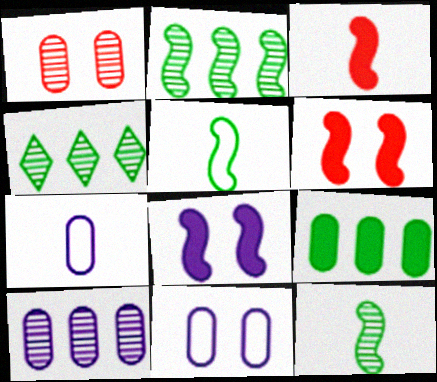[[1, 7, 9], 
[3, 4, 11], 
[4, 6, 7]]